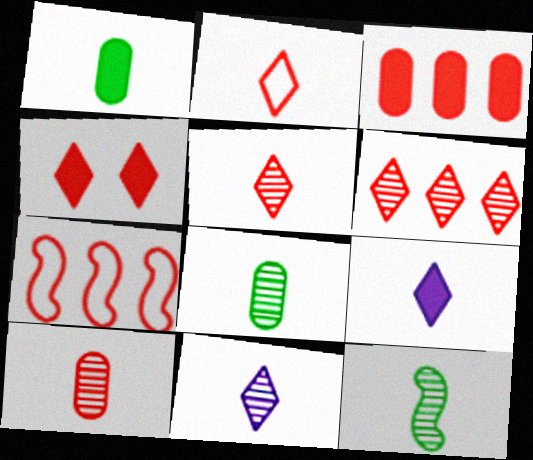[[2, 4, 6], 
[3, 6, 7], 
[4, 7, 10], 
[10, 11, 12]]